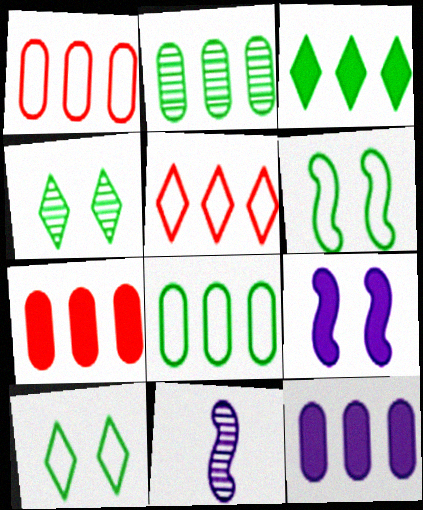[[1, 2, 12], 
[7, 10, 11]]